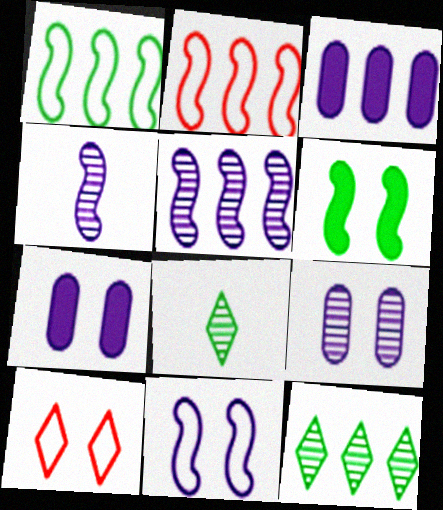[[2, 3, 12], 
[2, 4, 6], 
[2, 7, 8], 
[6, 9, 10]]